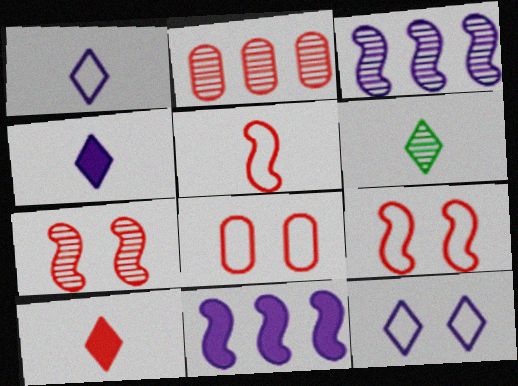[[1, 6, 10], 
[2, 9, 10], 
[6, 8, 11]]